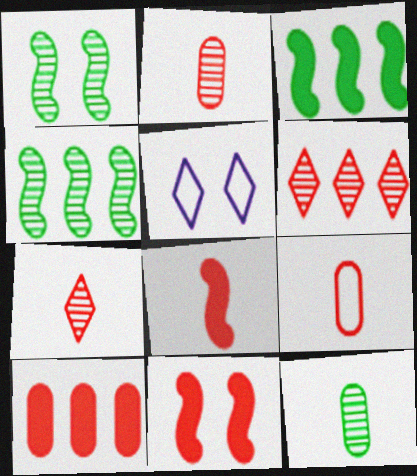[[2, 3, 5], 
[6, 9, 11], 
[7, 8, 9]]